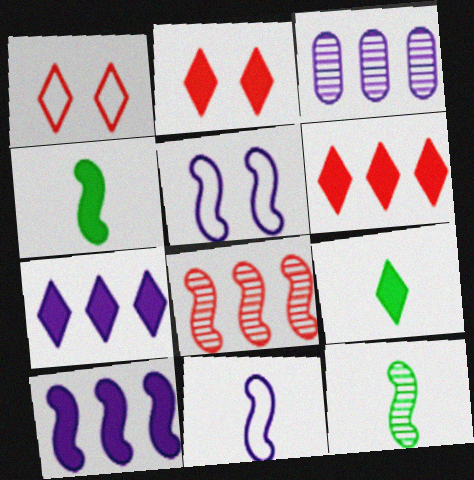[[1, 3, 4], 
[2, 7, 9], 
[4, 5, 8]]